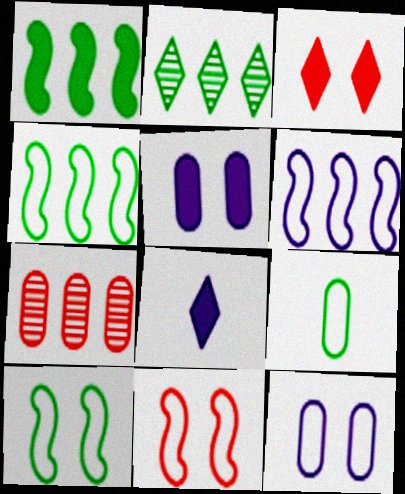[[5, 7, 9], 
[7, 8, 10]]